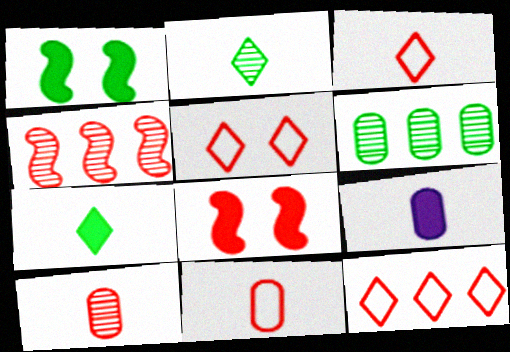[[3, 5, 12], 
[8, 10, 12]]